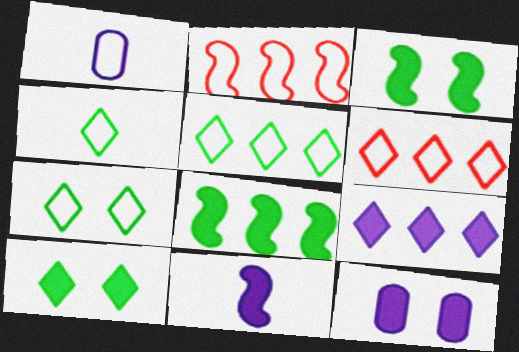[[1, 2, 7], 
[4, 5, 7], 
[9, 11, 12]]